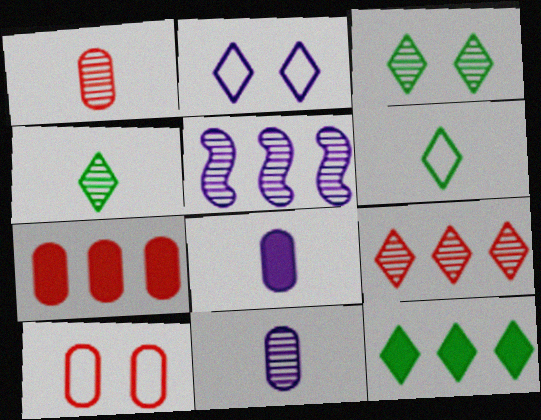[[1, 3, 5], 
[1, 7, 10], 
[2, 5, 8], 
[3, 6, 12]]